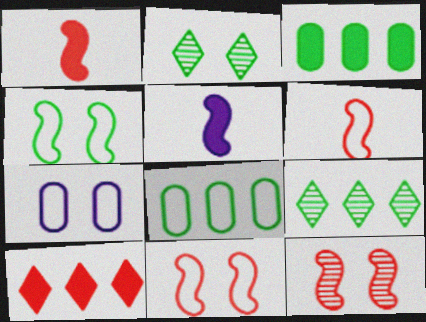[[1, 7, 9]]